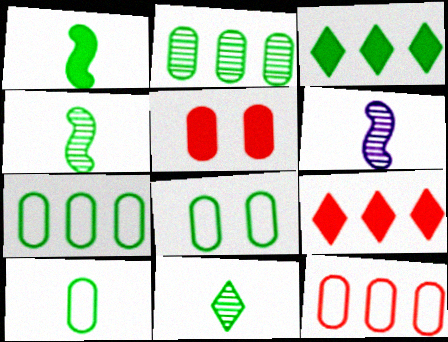[[1, 10, 11], 
[3, 4, 8], 
[6, 8, 9], 
[7, 8, 10]]